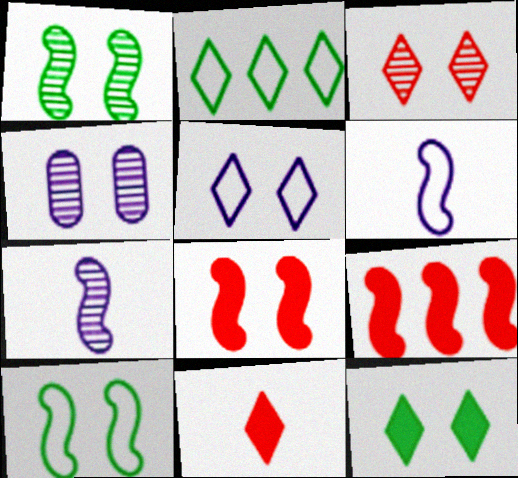[[1, 3, 4], 
[1, 6, 9], 
[3, 5, 12], 
[7, 9, 10]]